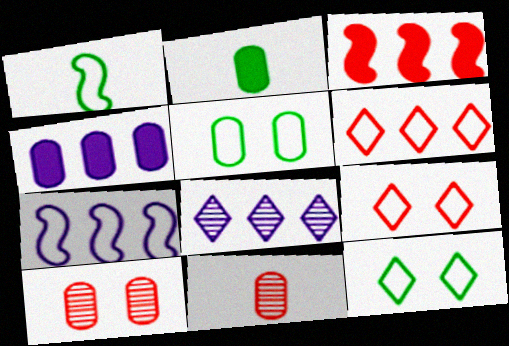[[3, 9, 11], 
[4, 5, 11], 
[4, 7, 8]]